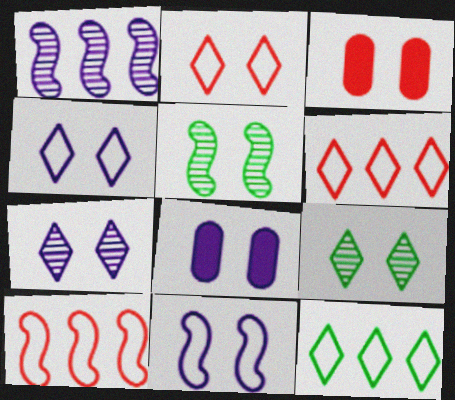[[2, 5, 8], 
[3, 4, 5], 
[3, 9, 11], 
[7, 8, 11]]